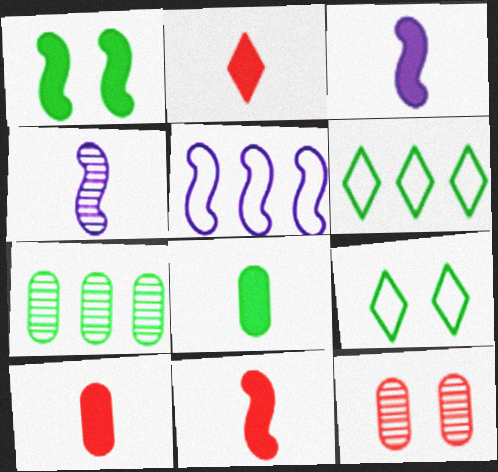[[2, 3, 8], 
[2, 10, 11], 
[3, 6, 12]]